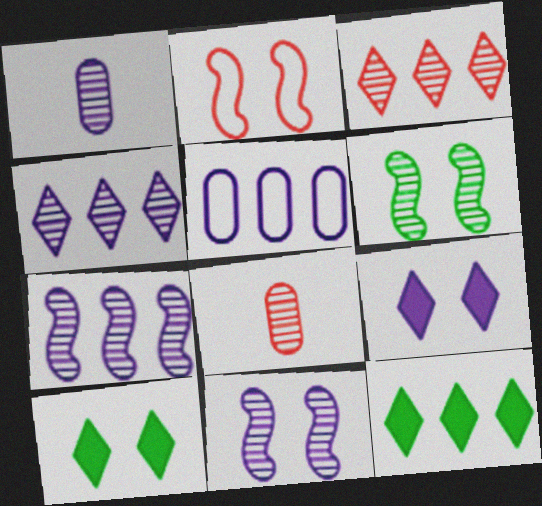[[1, 2, 12], 
[1, 3, 6], 
[1, 4, 11], 
[4, 6, 8]]